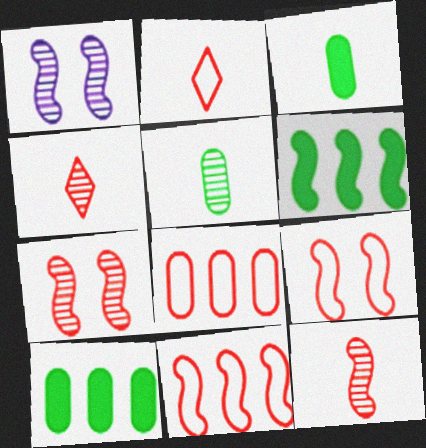[[1, 2, 10], 
[2, 8, 9]]